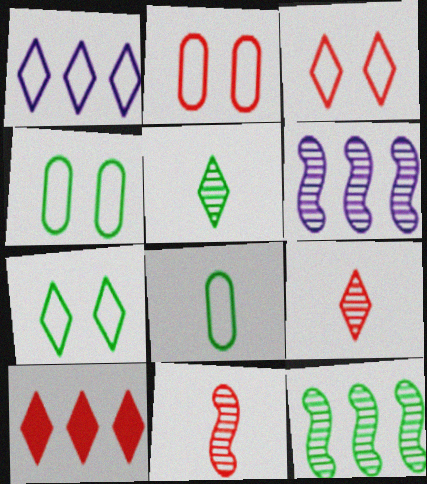[[2, 10, 11], 
[3, 9, 10]]